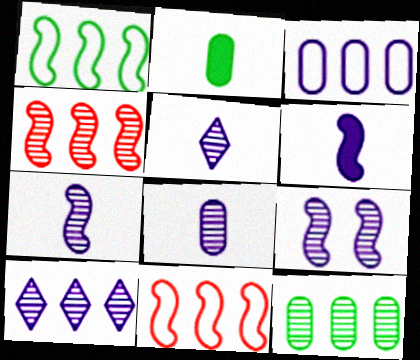[[4, 10, 12], 
[5, 7, 8], 
[8, 9, 10]]